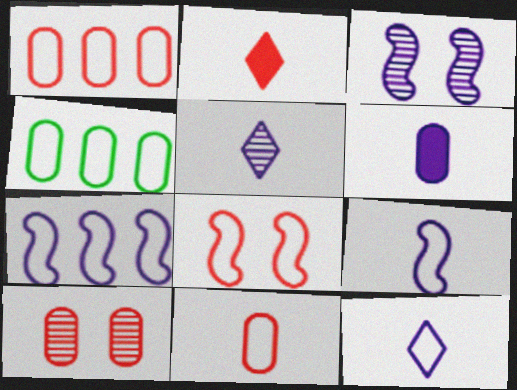[[2, 3, 4], 
[4, 6, 10], 
[4, 8, 12], 
[5, 6, 9]]